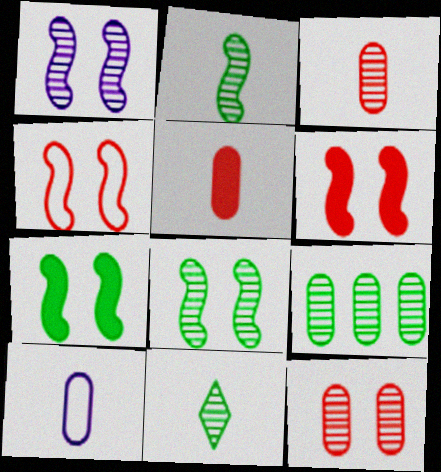[[1, 4, 7], 
[8, 9, 11]]